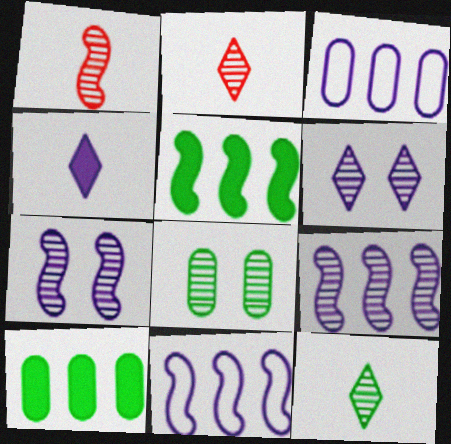[[2, 8, 9], 
[3, 4, 7]]